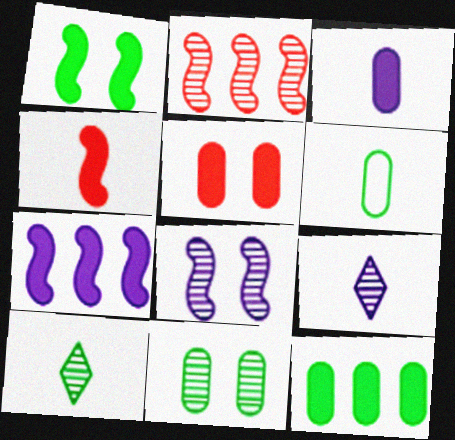[[1, 4, 7], 
[2, 9, 11], 
[3, 5, 12], 
[4, 6, 9], 
[6, 11, 12]]